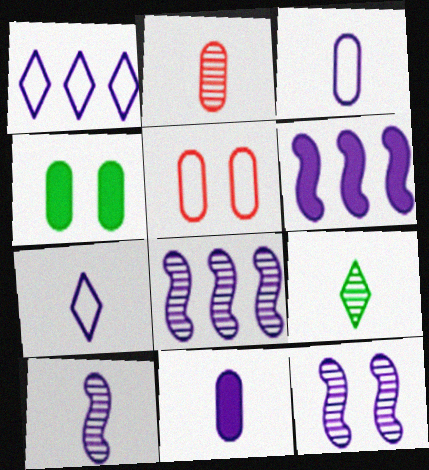[[1, 11, 12], 
[2, 9, 10], 
[5, 6, 9], 
[7, 10, 11], 
[8, 10, 12]]